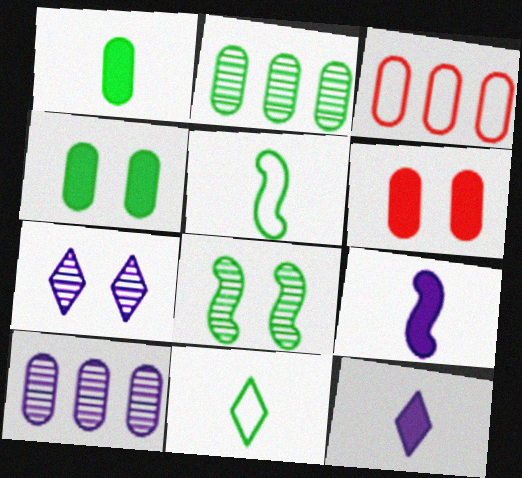[[3, 8, 12]]